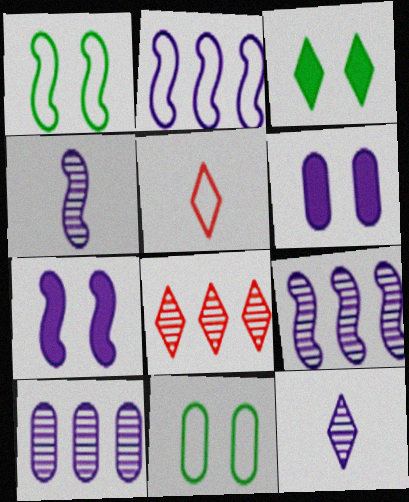[[2, 4, 7], 
[2, 5, 11], 
[2, 6, 12]]